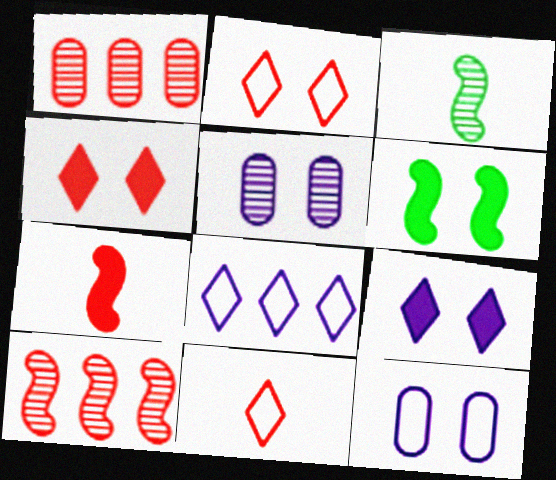[[1, 2, 7], 
[2, 5, 6]]